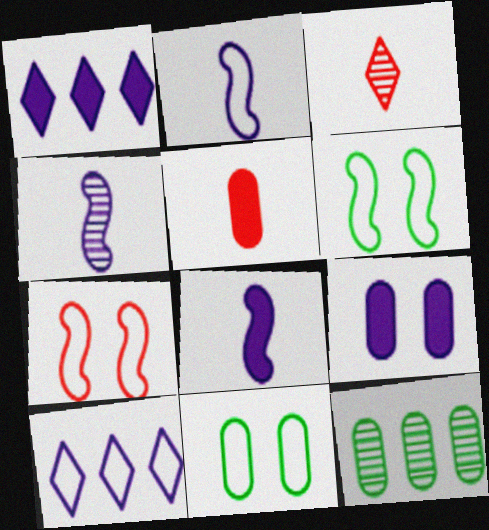[[1, 8, 9], 
[2, 4, 8], 
[4, 9, 10]]